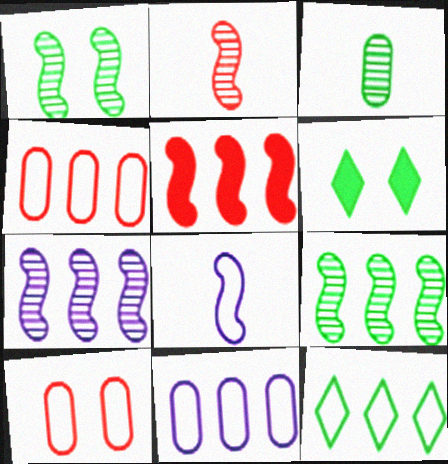[[1, 2, 7], 
[1, 5, 8], 
[2, 6, 11], 
[8, 10, 12]]